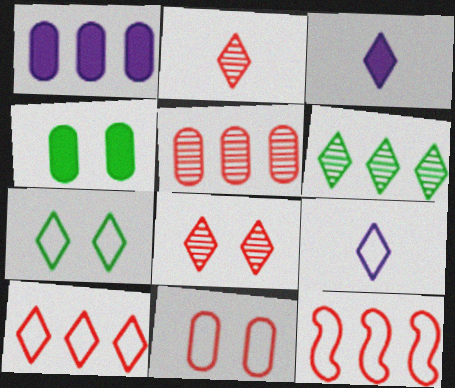[[1, 6, 12], 
[7, 9, 10]]